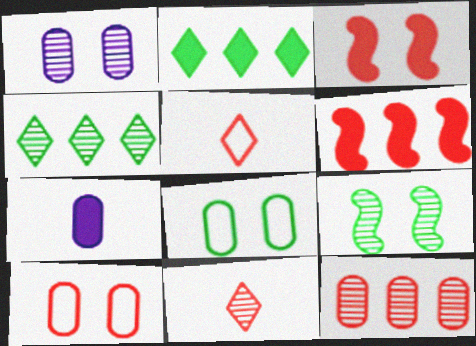[[2, 3, 7], 
[3, 5, 12], 
[6, 10, 11], 
[7, 8, 12]]